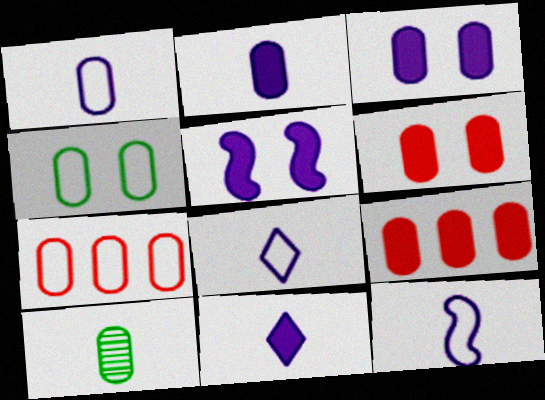[[1, 4, 7], 
[1, 8, 12], 
[3, 7, 10]]